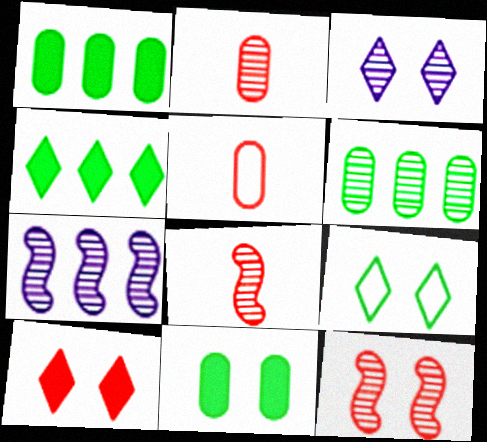[[3, 6, 8], 
[3, 9, 10]]